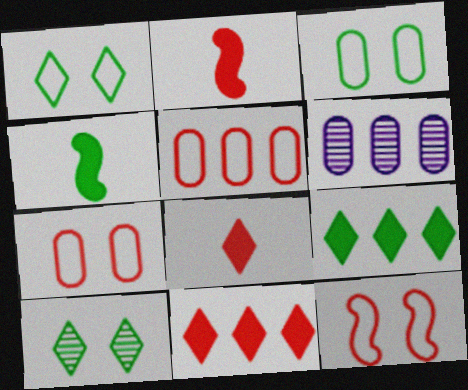[[1, 2, 6]]